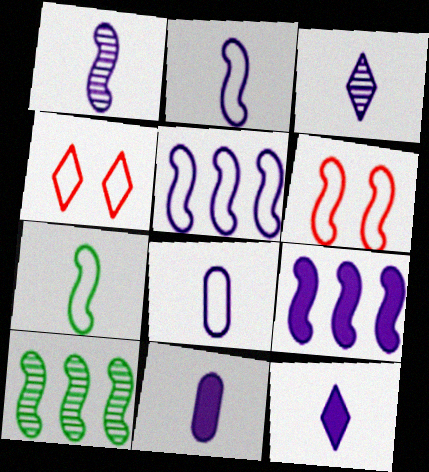[[1, 8, 12], 
[2, 3, 11], 
[4, 10, 11], 
[5, 6, 7]]